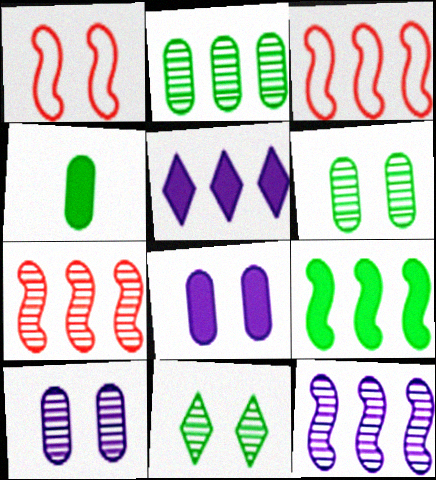[[1, 8, 11], 
[2, 3, 5], 
[3, 9, 12]]